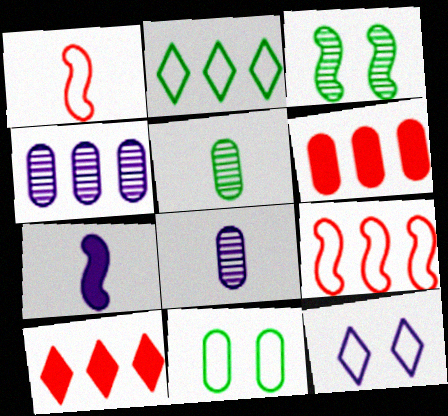[[3, 7, 9], 
[4, 7, 12], 
[6, 8, 11]]